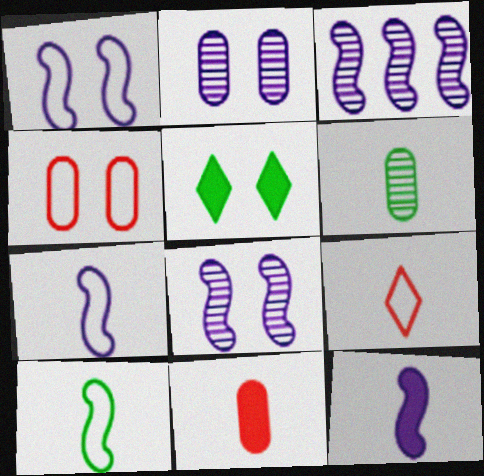[[1, 3, 12], 
[4, 5, 8], 
[6, 9, 12]]